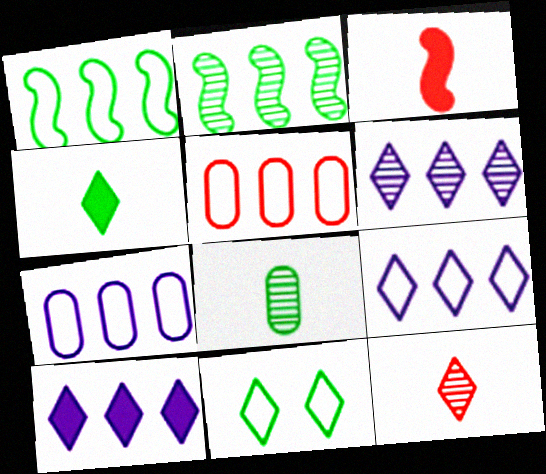[[1, 5, 9], 
[2, 5, 10], 
[6, 9, 10], 
[10, 11, 12]]